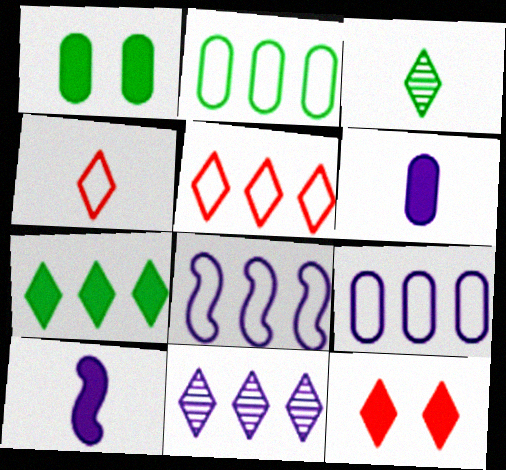[[2, 5, 8], 
[5, 7, 11]]